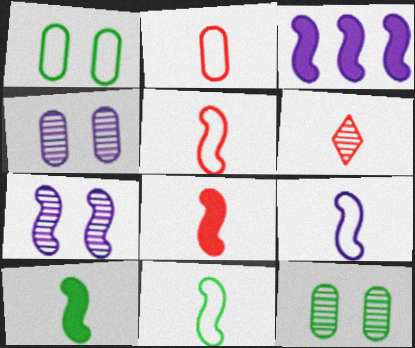[[1, 3, 6], 
[2, 6, 8], 
[3, 7, 9], 
[5, 9, 11]]